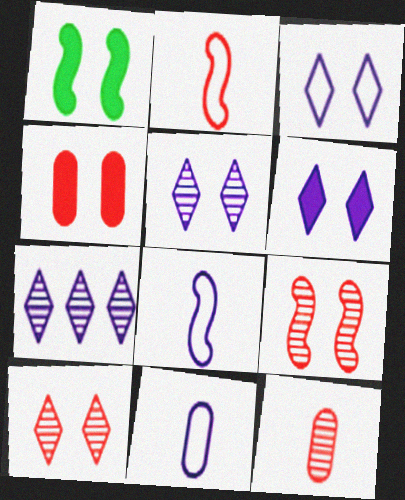[[1, 4, 6], 
[3, 5, 6]]